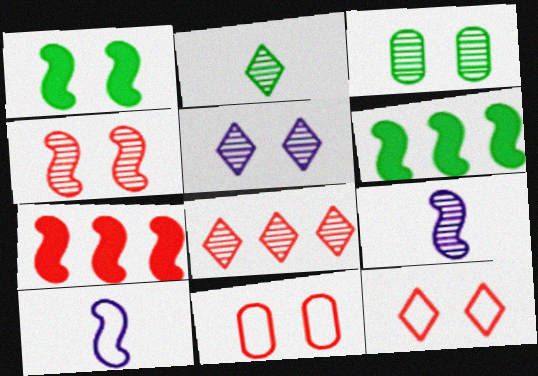[[1, 5, 11], 
[2, 5, 8], 
[3, 4, 5], 
[3, 8, 9], 
[4, 6, 10]]